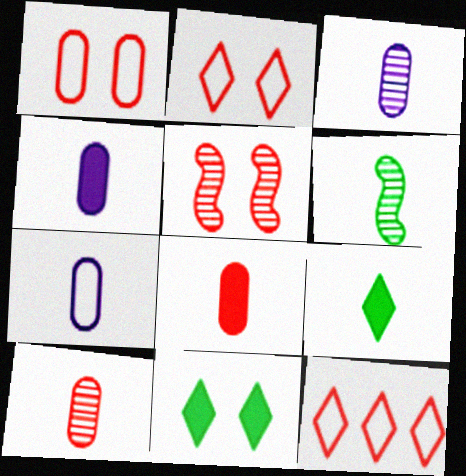[[3, 4, 7], 
[5, 8, 12]]